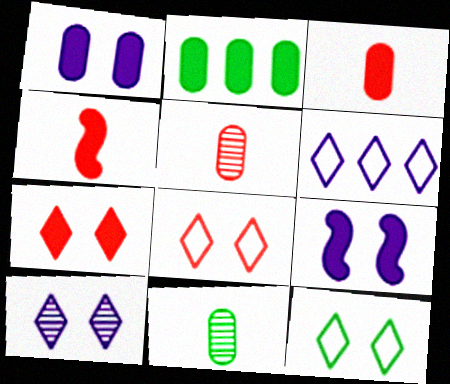[[1, 2, 3], 
[7, 10, 12]]